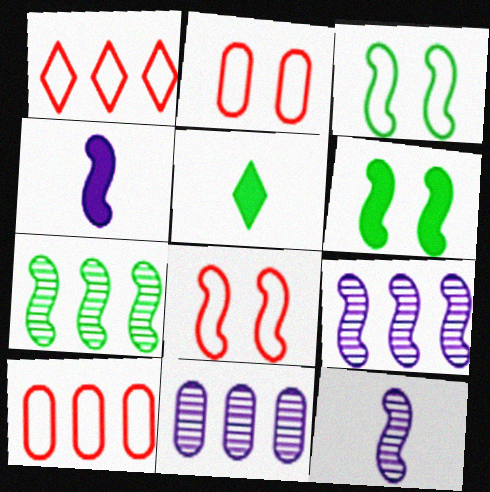[[2, 5, 9], 
[4, 7, 8], 
[5, 8, 11]]